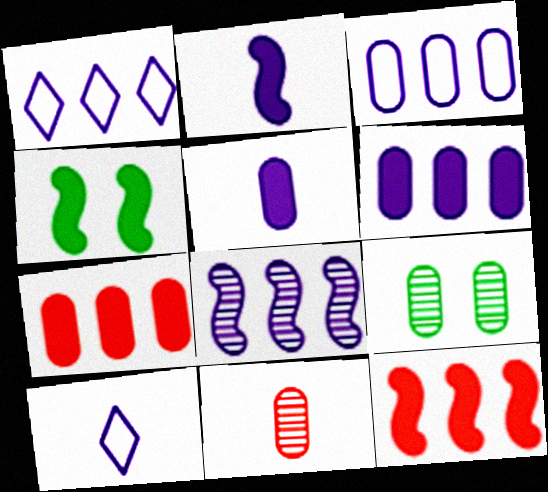[[1, 4, 11], 
[1, 6, 8], 
[2, 4, 12], 
[9, 10, 12]]